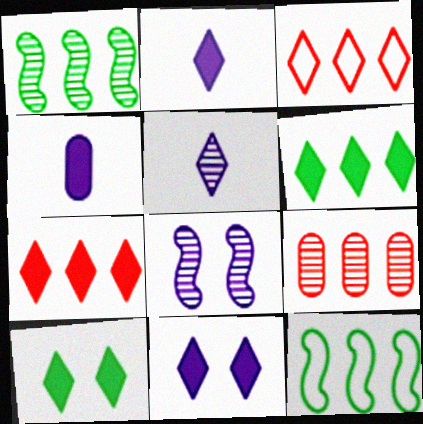[[2, 7, 10], 
[3, 5, 10]]